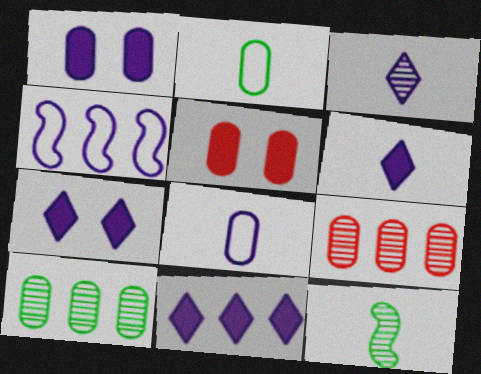[[1, 2, 9], 
[1, 3, 4], 
[5, 8, 10], 
[6, 7, 11]]